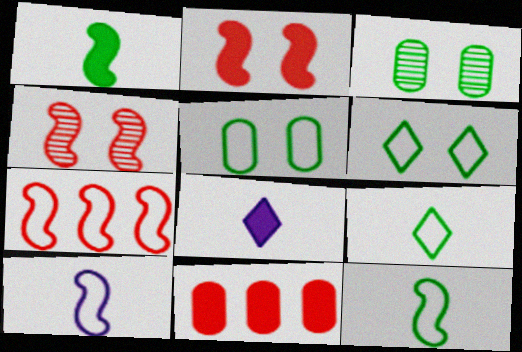[[3, 7, 8]]